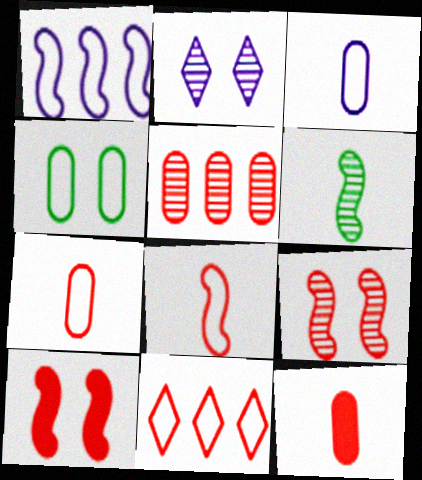[[1, 6, 10], 
[2, 4, 10], 
[2, 5, 6], 
[9, 11, 12]]